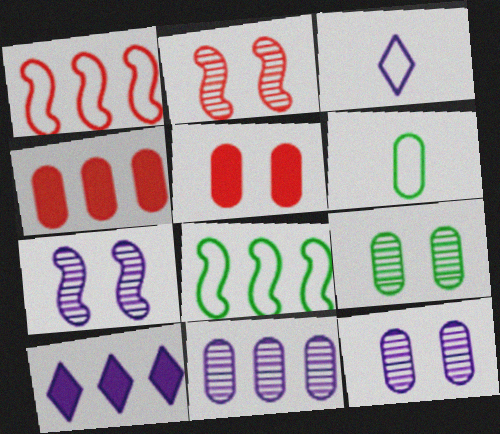[[2, 6, 10], 
[4, 6, 12], 
[5, 6, 11]]